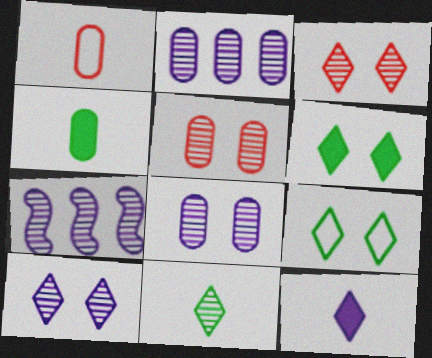[[1, 6, 7], 
[5, 7, 11]]